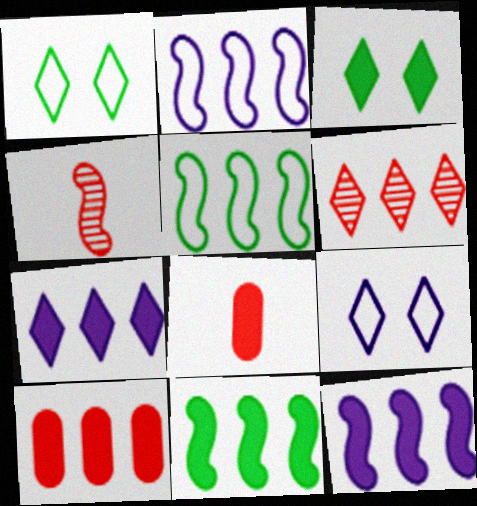[[3, 8, 12], 
[7, 10, 11]]